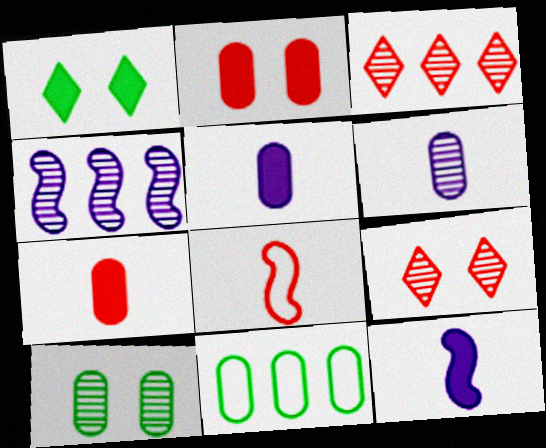[[2, 3, 8], 
[2, 6, 11], 
[9, 11, 12]]